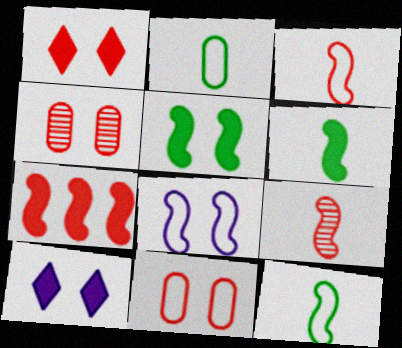[]